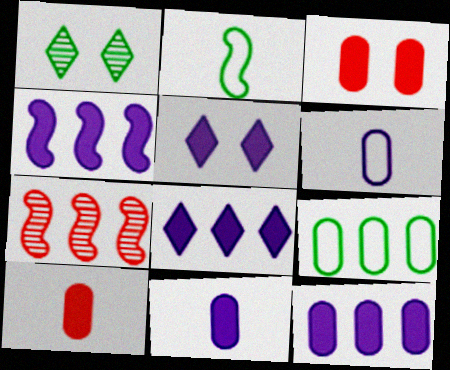[[4, 5, 11], 
[4, 8, 12], 
[7, 8, 9]]